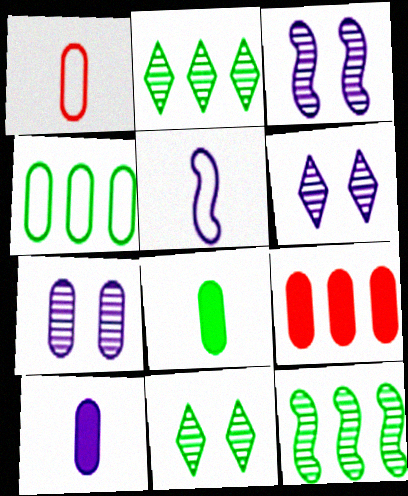[[3, 6, 7], 
[5, 9, 11]]